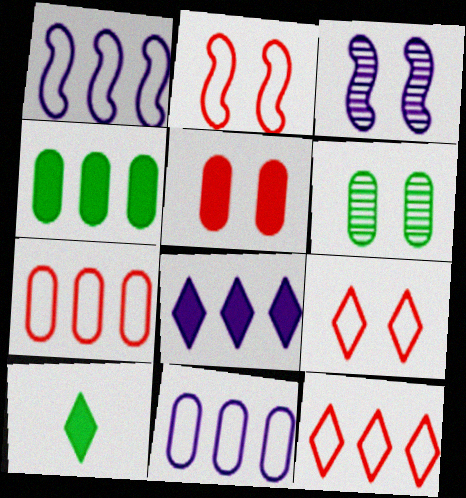[[3, 7, 10]]